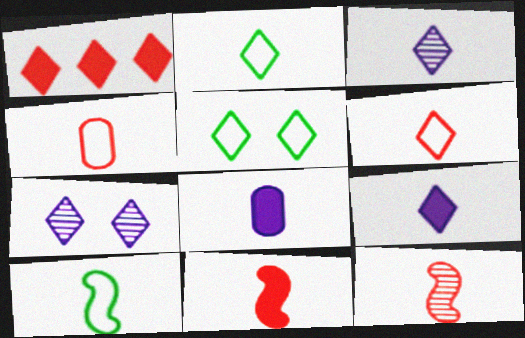[[1, 2, 7], 
[1, 3, 5], 
[2, 8, 12]]